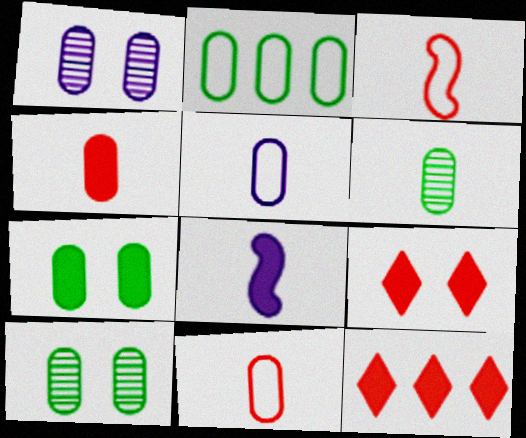[[1, 2, 4], 
[2, 6, 7], 
[4, 5, 6], 
[7, 8, 12]]